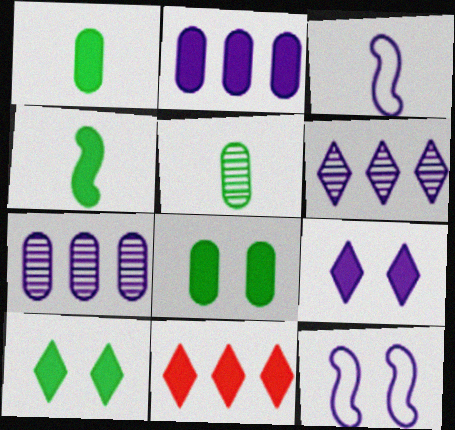[[3, 7, 9], 
[5, 11, 12]]